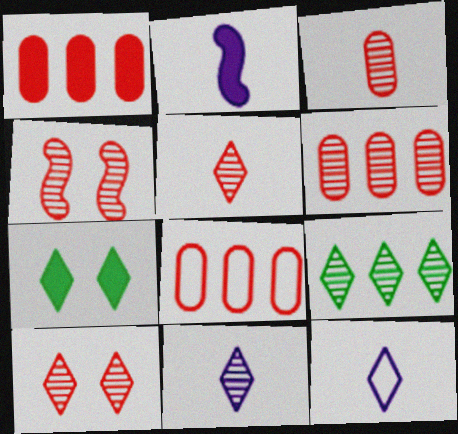[[1, 2, 7], 
[1, 6, 8], 
[4, 5, 6], 
[9, 10, 11]]